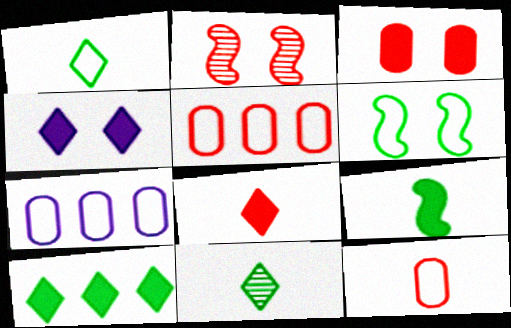[[2, 5, 8], 
[4, 8, 10]]